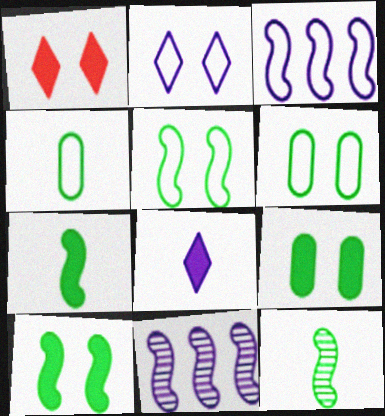[[1, 4, 11]]